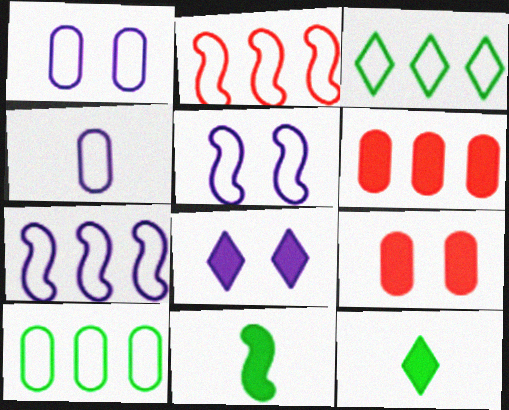[[6, 8, 11]]